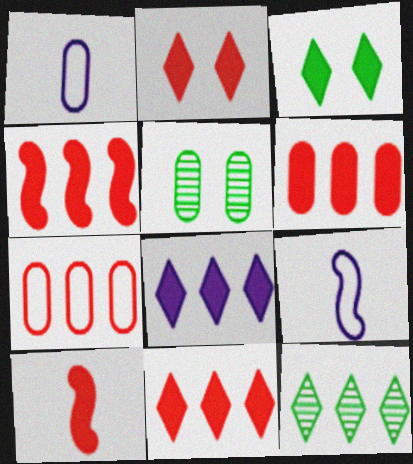[[1, 5, 6], 
[2, 6, 10], 
[4, 6, 11], 
[5, 9, 11]]